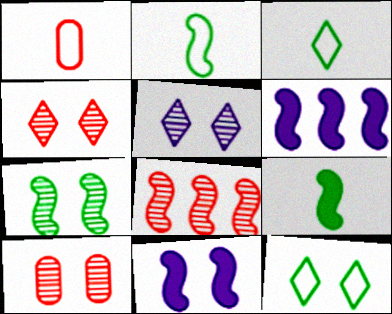[[2, 8, 11], 
[3, 6, 10], 
[5, 7, 10], 
[10, 11, 12]]